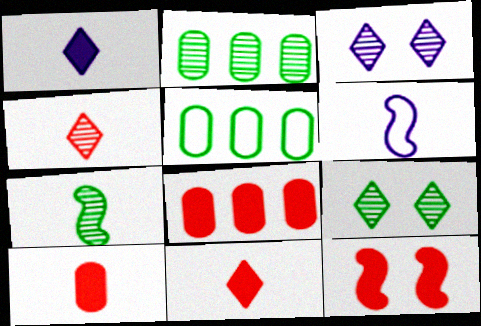[[2, 7, 9], 
[6, 8, 9], 
[8, 11, 12]]